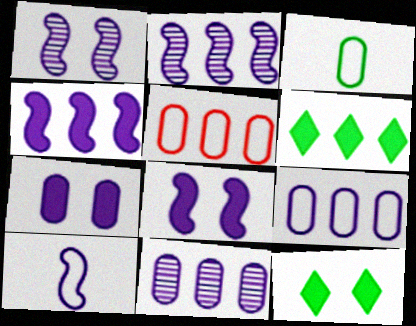[[1, 4, 10], 
[2, 5, 6], 
[2, 8, 10]]